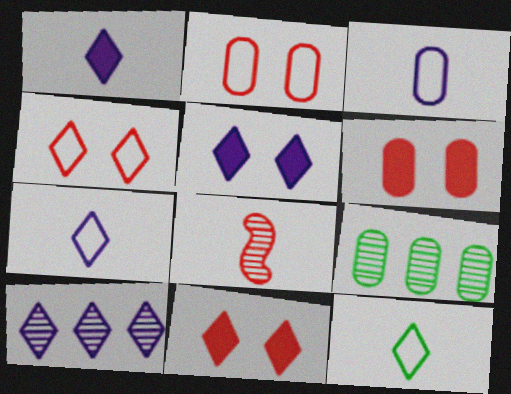[[3, 6, 9], 
[5, 7, 10], 
[10, 11, 12]]